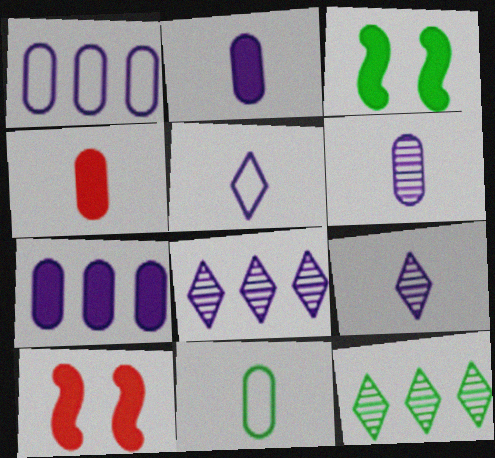[[3, 11, 12], 
[4, 6, 11], 
[8, 10, 11]]